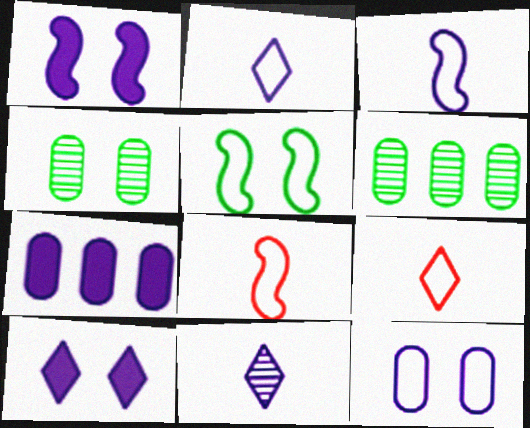[[1, 6, 9], 
[6, 8, 10]]